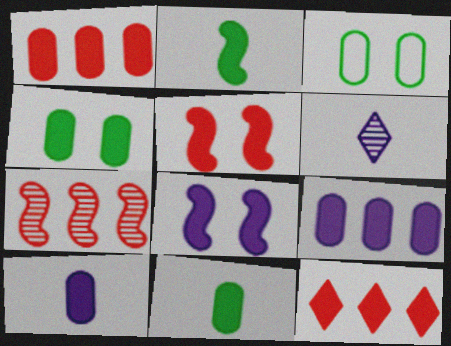[[1, 4, 10], 
[8, 11, 12]]